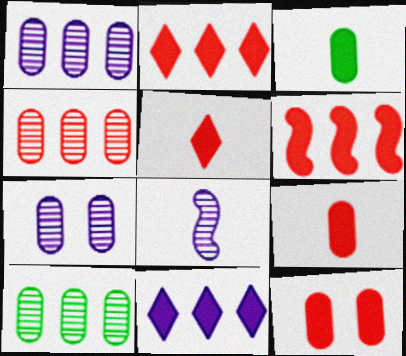[[1, 4, 10], 
[5, 6, 12]]